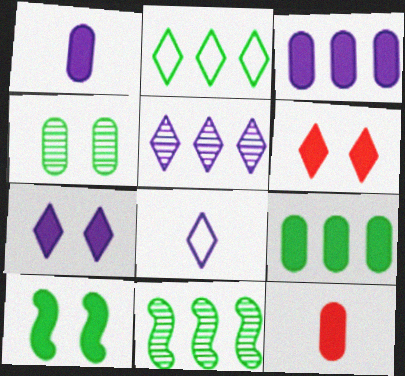[[2, 9, 11], 
[5, 7, 8]]